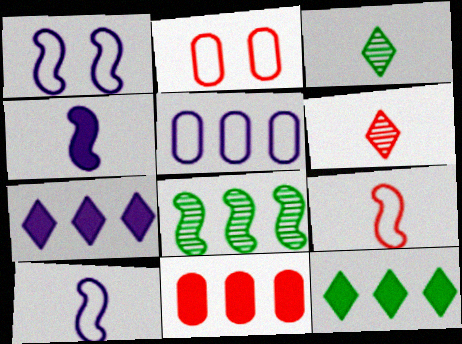[[1, 3, 11]]